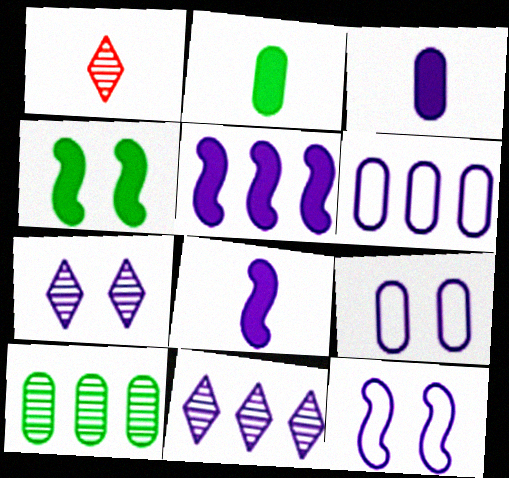[[1, 4, 6], 
[3, 11, 12], 
[5, 6, 11], 
[6, 7, 8], 
[8, 9, 11]]